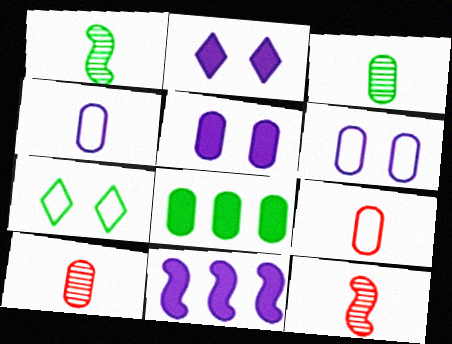[[1, 7, 8], 
[6, 8, 10], 
[7, 10, 11]]